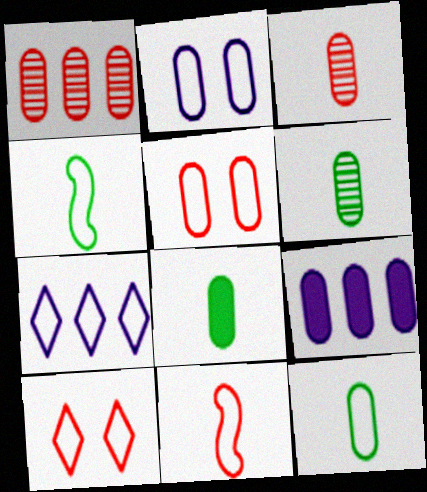[[1, 2, 8], 
[4, 5, 7], 
[5, 6, 9], 
[6, 8, 12]]